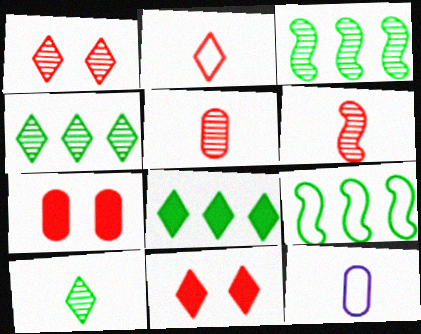[[3, 11, 12]]